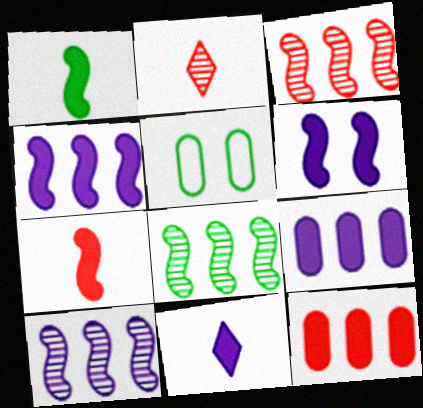[[2, 4, 5], 
[3, 5, 11], 
[3, 8, 10], 
[6, 9, 11]]